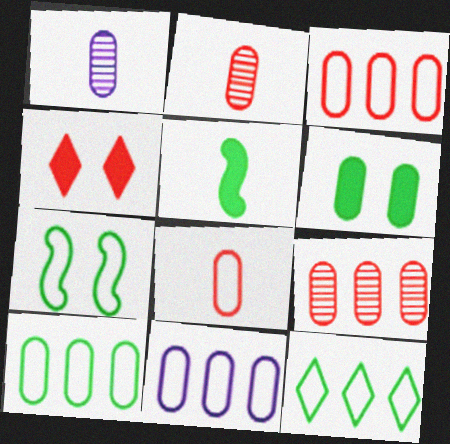[[1, 3, 6], 
[2, 6, 11], 
[3, 10, 11]]